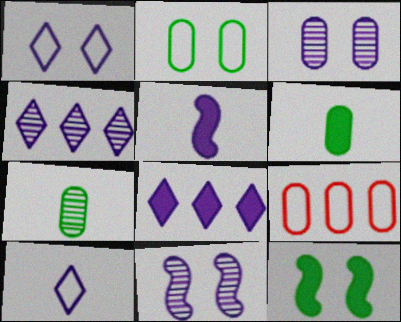[[3, 6, 9]]